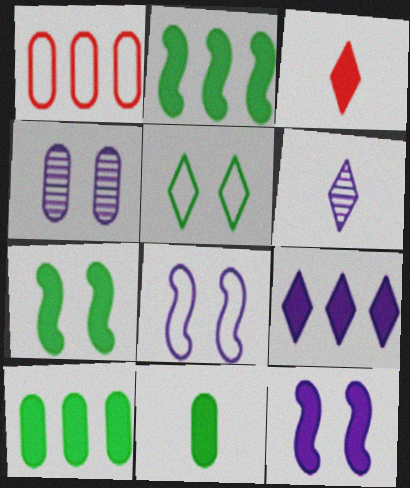[[1, 4, 11], 
[1, 6, 7], 
[3, 10, 12]]